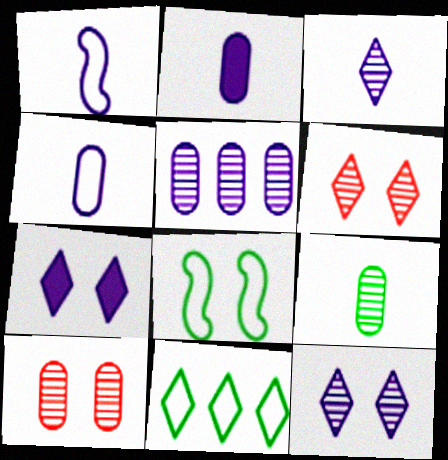[[1, 2, 3], 
[1, 5, 7], 
[5, 9, 10], 
[7, 8, 10]]